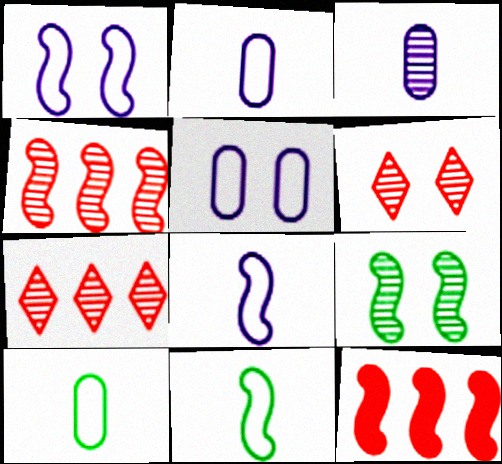[[3, 7, 9], 
[8, 9, 12]]